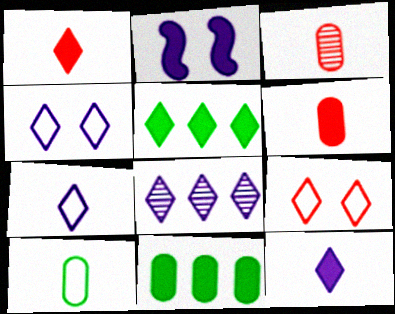[[1, 2, 11], 
[2, 5, 6], 
[4, 8, 12]]